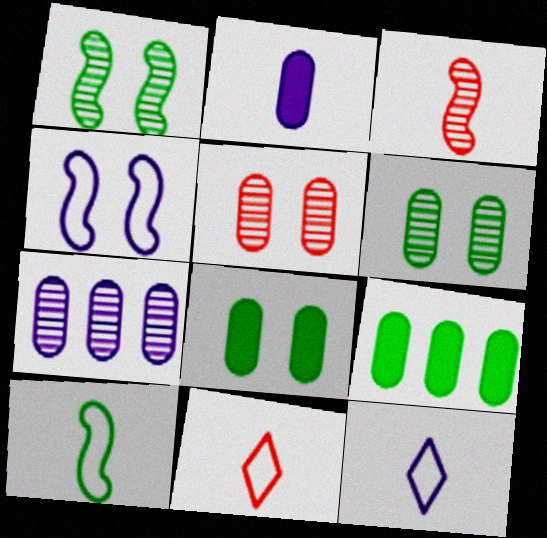[]